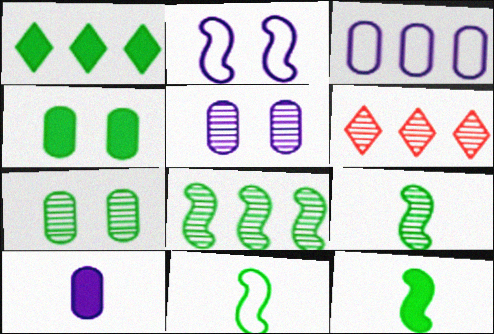[[1, 4, 12], 
[1, 7, 11], 
[3, 5, 10], 
[5, 6, 9], 
[9, 11, 12]]